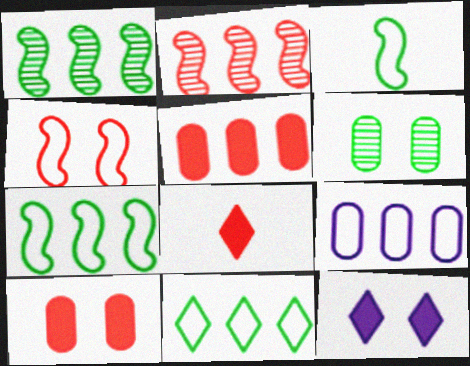[[4, 6, 12]]